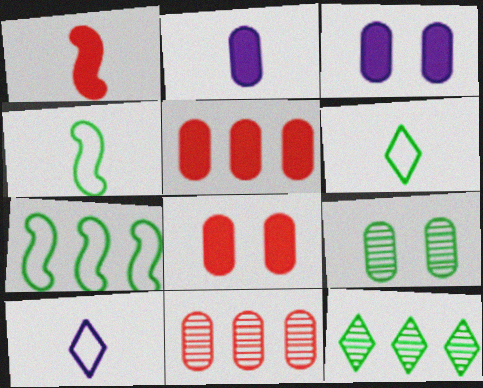[]